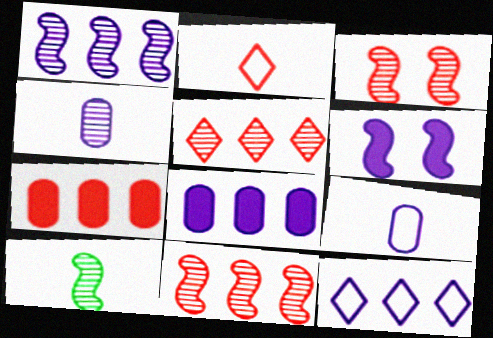[[1, 3, 10], 
[1, 8, 12], 
[2, 3, 7], 
[4, 6, 12]]